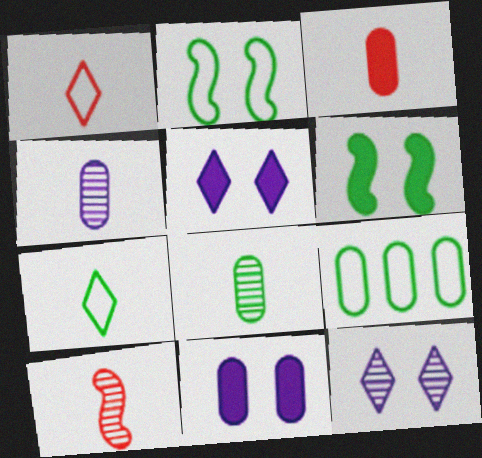[[1, 3, 10], 
[2, 7, 9], 
[5, 9, 10]]